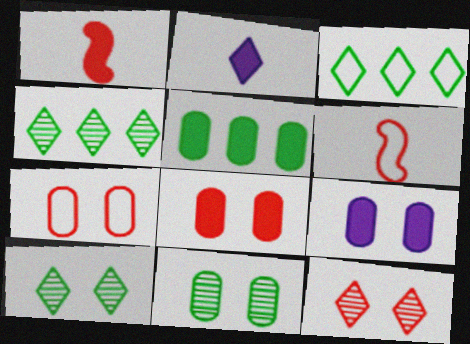[[2, 3, 12], 
[4, 6, 9], 
[7, 9, 11]]